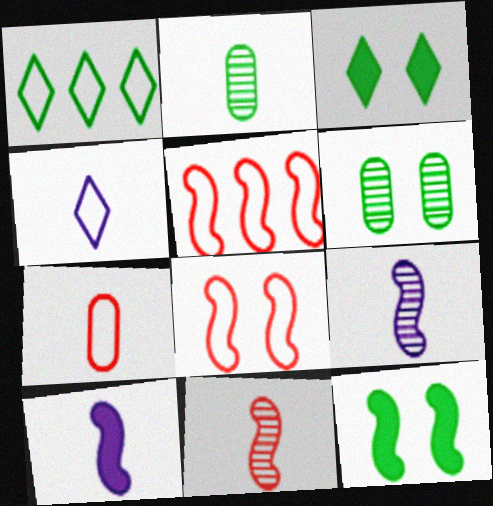[[1, 2, 12], 
[5, 9, 12]]